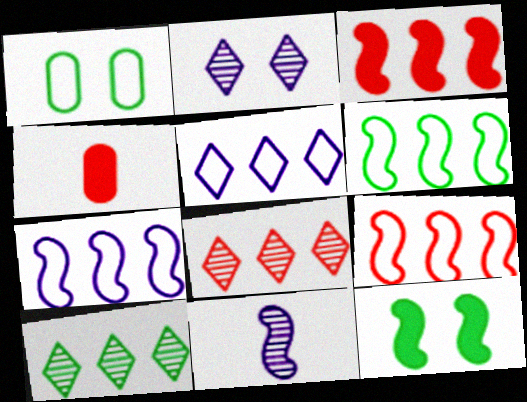[[2, 4, 6], 
[6, 7, 9], 
[9, 11, 12]]